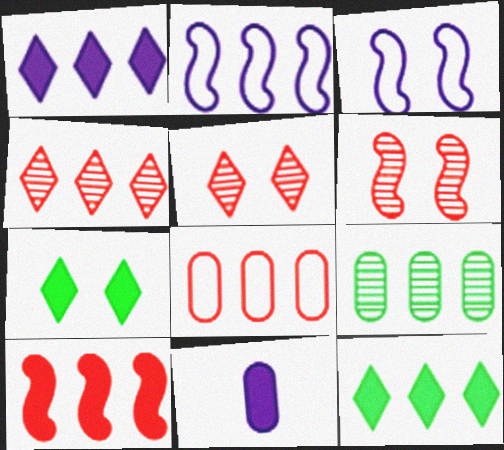[[4, 8, 10], 
[7, 10, 11]]